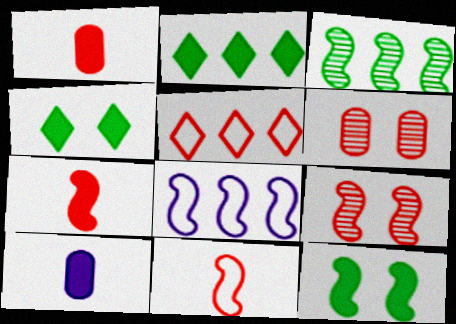[[1, 5, 9], 
[5, 6, 7]]